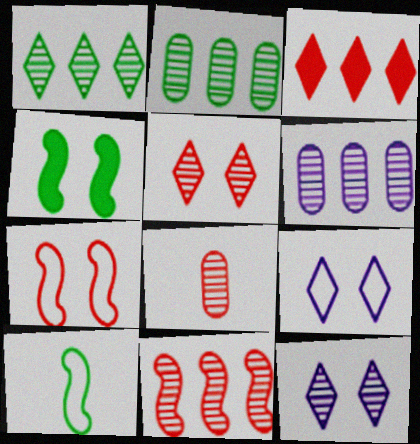[[1, 6, 11], 
[3, 7, 8], 
[5, 8, 11]]